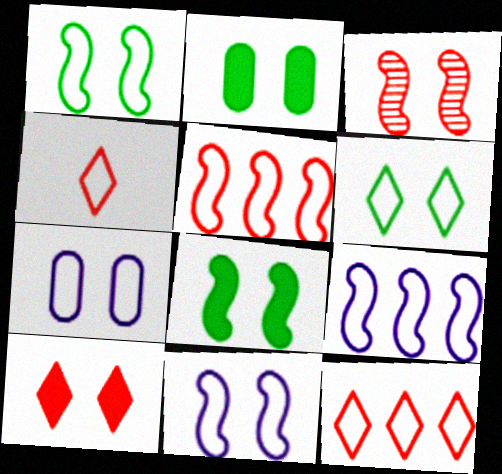[[3, 8, 11]]